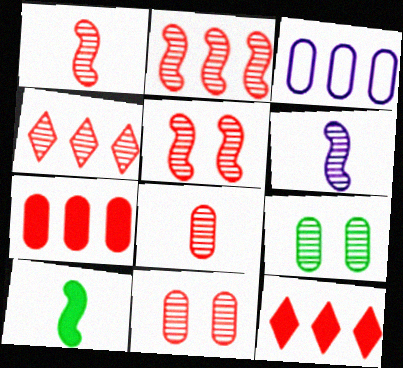[[1, 2, 5], 
[1, 4, 11], 
[4, 5, 8], 
[4, 6, 9]]